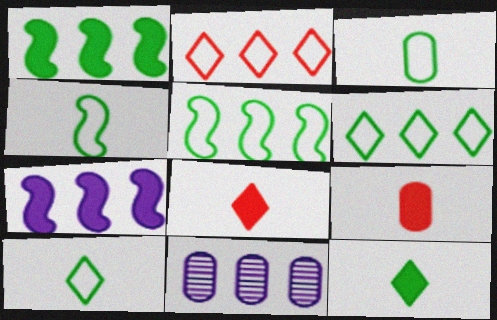[[1, 2, 11], 
[3, 4, 10]]